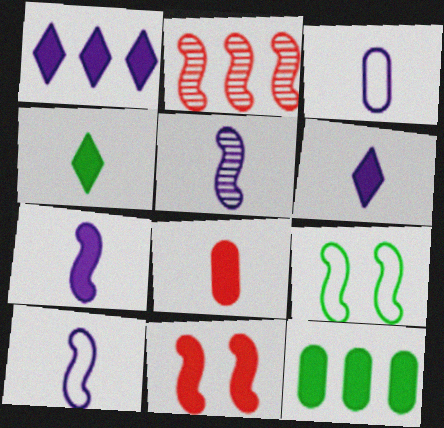[[2, 7, 9], 
[3, 5, 6], 
[4, 7, 8], 
[5, 7, 10], 
[6, 11, 12]]